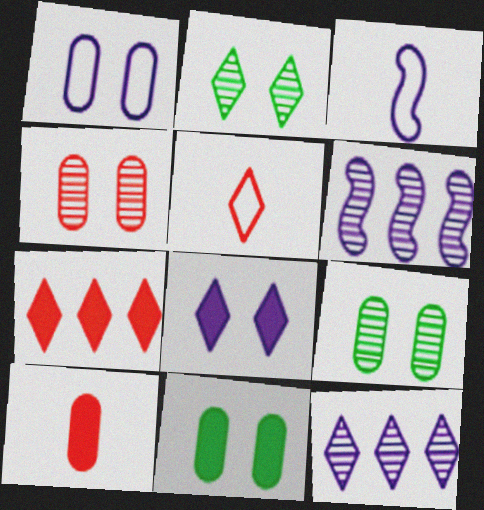[[1, 4, 11], 
[3, 7, 9], 
[5, 6, 11]]